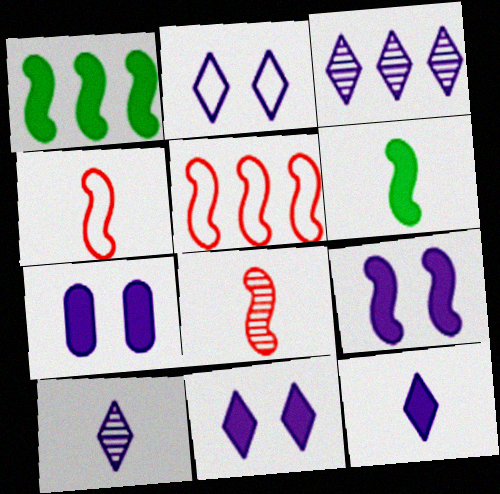[[2, 3, 12], 
[7, 9, 11]]